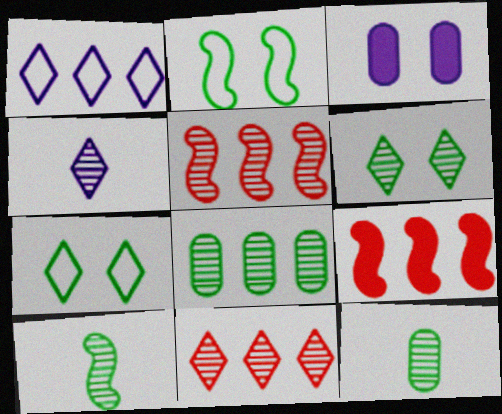[[1, 8, 9], 
[4, 6, 11], 
[6, 8, 10]]